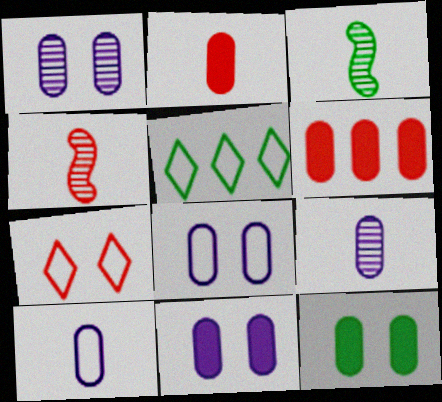[[1, 8, 11], 
[3, 5, 12], 
[4, 5, 11], 
[4, 6, 7]]